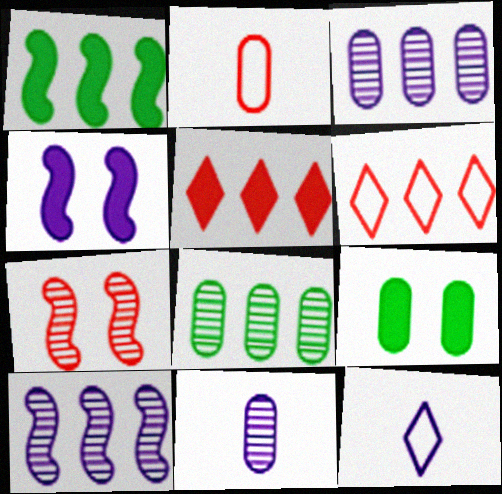[[1, 3, 6], 
[2, 3, 9], 
[2, 5, 7], 
[3, 4, 12]]